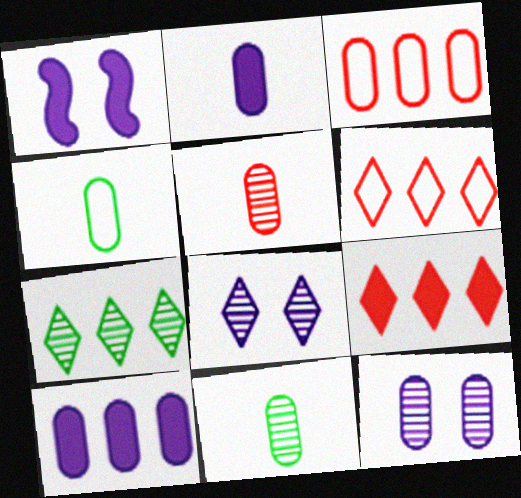[[1, 6, 11], 
[2, 4, 5]]